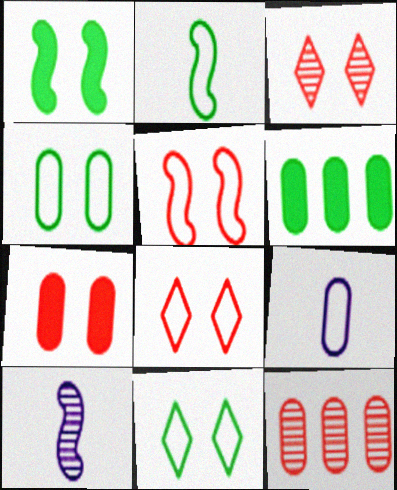[[3, 5, 7], 
[6, 8, 10]]